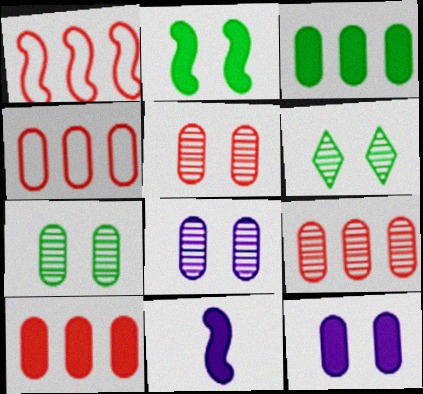[[4, 6, 11], 
[4, 9, 10], 
[5, 7, 8]]